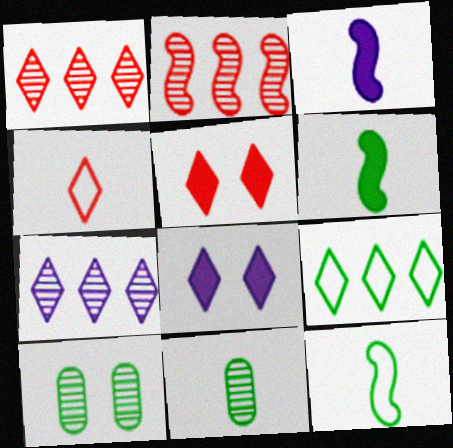[[1, 4, 5], 
[3, 4, 11], 
[6, 9, 10]]